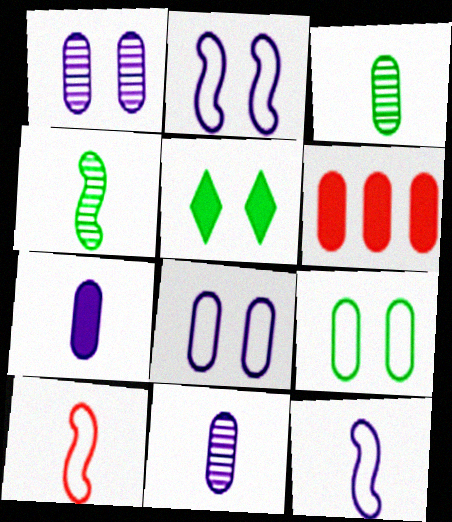[[3, 6, 8], 
[6, 9, 11]]